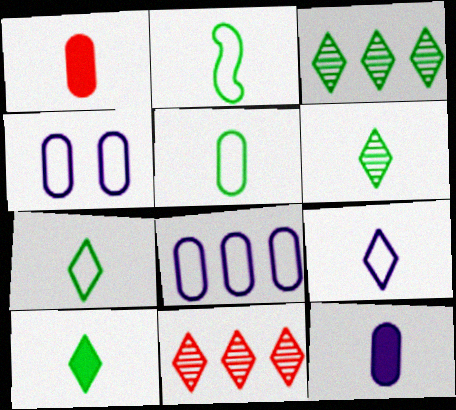[[2, 5, 7], 
[6, 7, 10]]